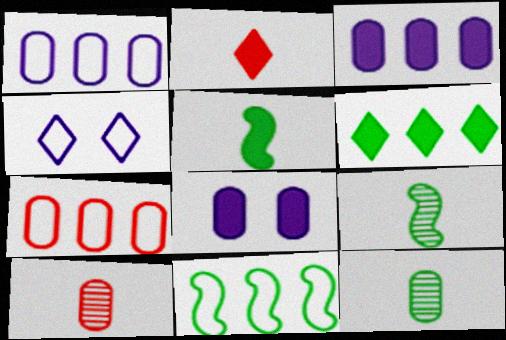[[7, 8, 12]]